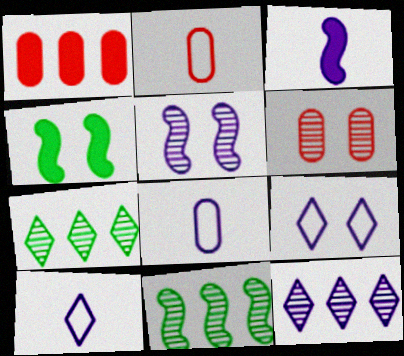[[1, 2, 6], 
[2, 4, 12], 
[4, 6, 9]]